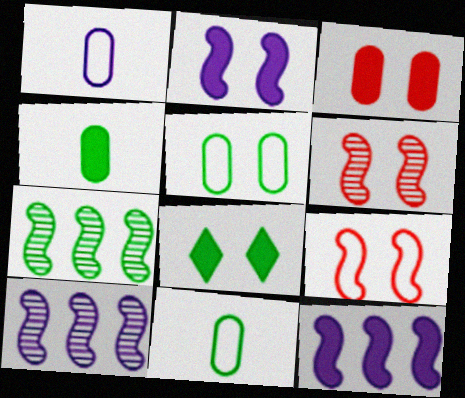[[2, 3, 8], 
[7, 8, 11]]